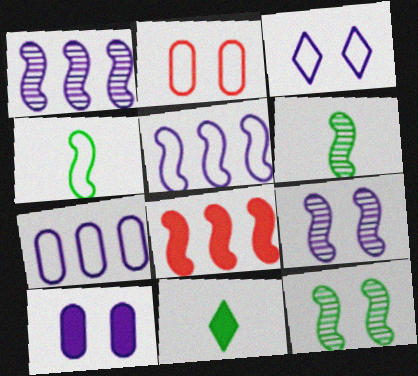[[1, 2, 11], 
[3, 9, 10], 
[4, 8, 9], 
[8, 10, 11]]